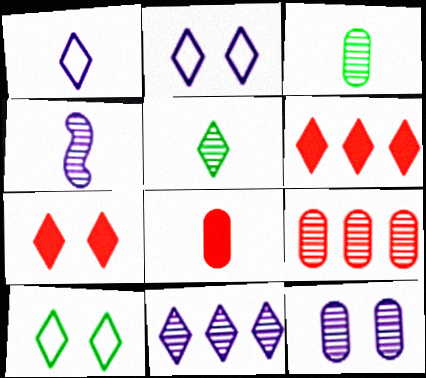[[2, 5, 6], 
[3, 9, 12], 
[4, 11, 12]]